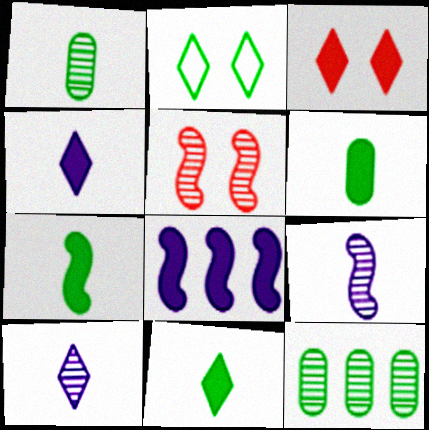[[2, 7, 12], 
[3, 6, 8], 
[5, 10, 12], 
[6, 7, 11]]